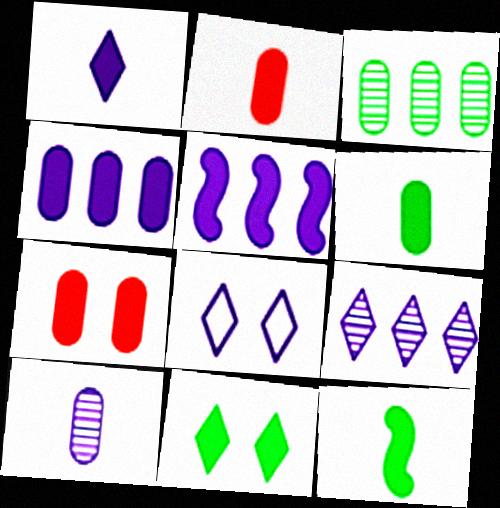[[1, 2, 12], 
[1, 8, 9], 
[2, 5, 11], 
[4, 6, 7], 
[5, 8, 10]]